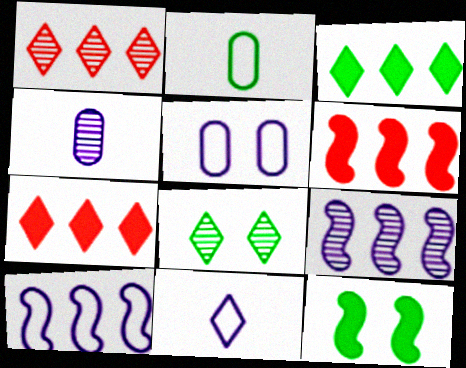[[5, 10, 11], 
[7, 8, 11]]